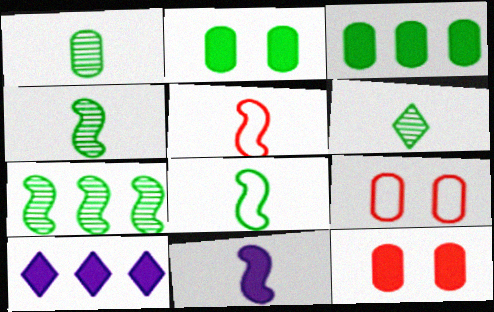[[1, 4, 6], 
[4, 5, 11], 
[4, 9, 10]]